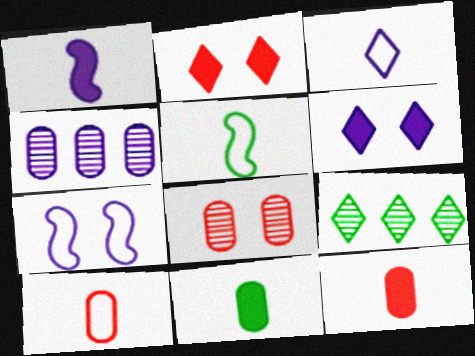[[2, 3, 9], 
[2, 4, 5], 
[3, 5, 10], 
[7, 9, 12]]